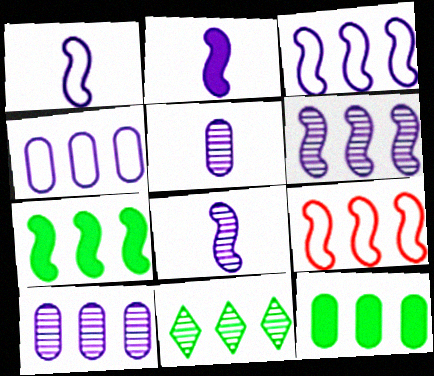[[1, 2, 8], 
[6, 7, 9]]